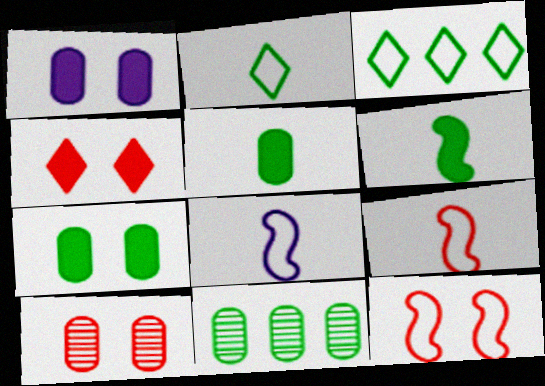[[4, 8, 11], 
[4, 10, 12]]